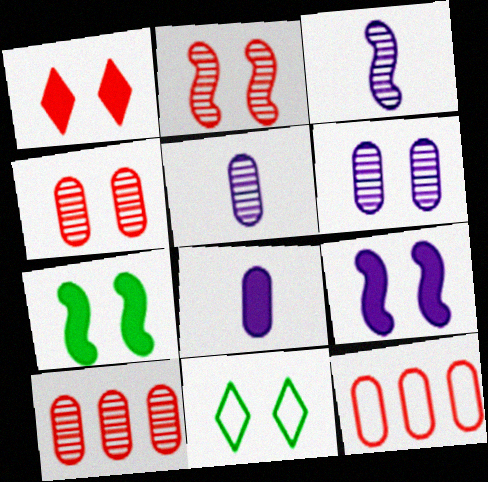[[4, 9, 11]]